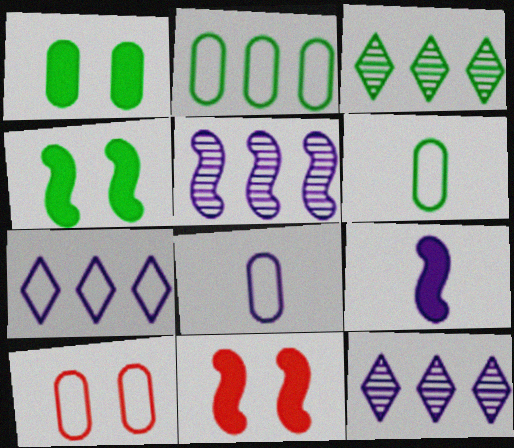[[2, 8, 10], 
[3, 4, 6], 
[3, 8, 11], 
[3, 9, 10], 
[6, 11, 12]]